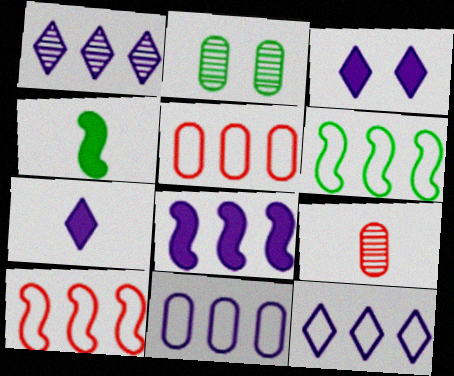[[1, 8, 11], 
[2, 7, 10], 
[3, 6, 9], 
[5, 6, 12]]